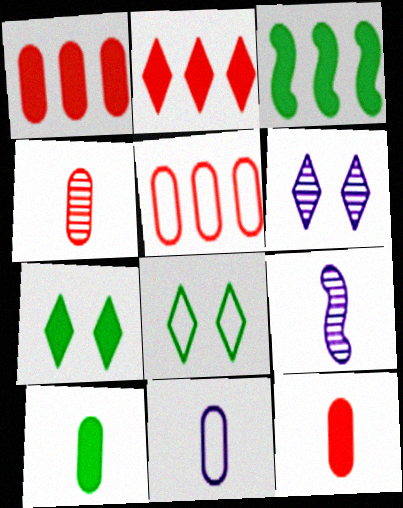[[1, 8, 9], 
[3, 7, 10], 
[4, 10, 11], 
[5, 7, 9]]